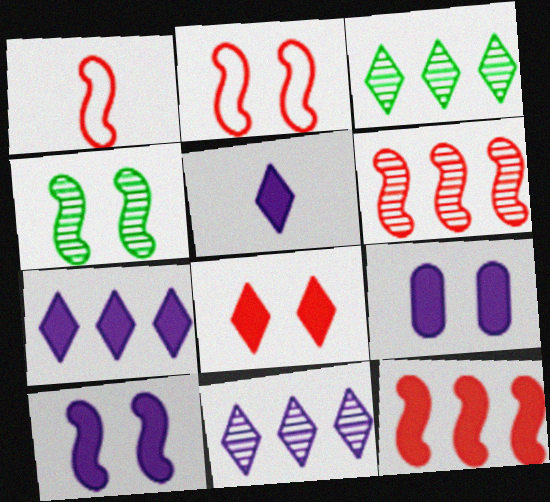[[1, 3, 9], 
[2, 4, 10]]